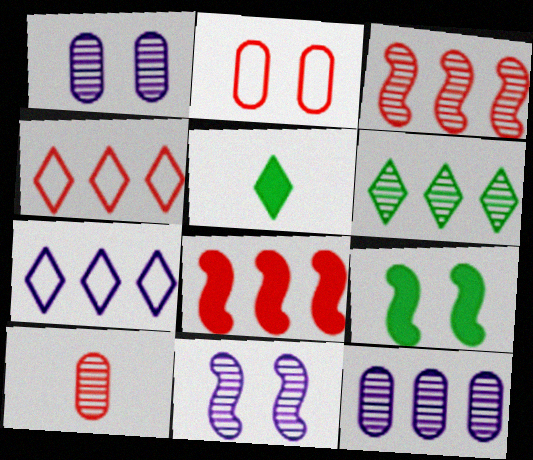[[3, 6, 12], 
[6, 10, 11], 
[7, 9, 10]]